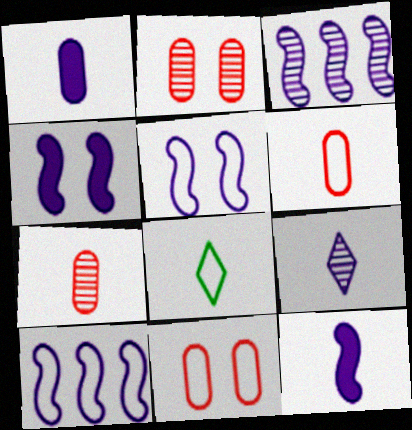[[3, 5, 12], 
[7, 8, 12], 
[8, 10, 11]]